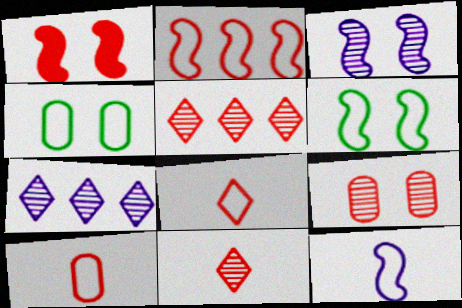[[1, 3, 6], 
[1, 5, 10], 
[2, 6, 12]]